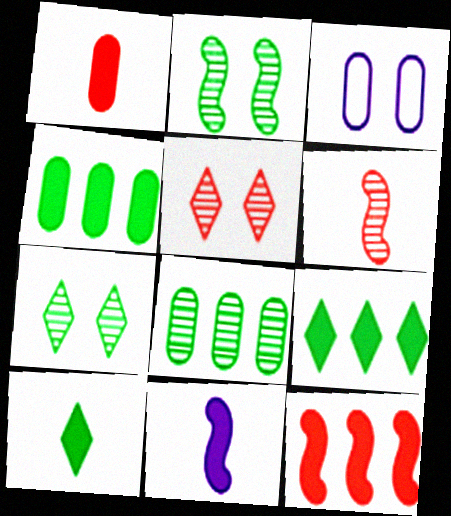[[1, 3, 8], 
[1, 10, 11], 
[3, 6, 9]]